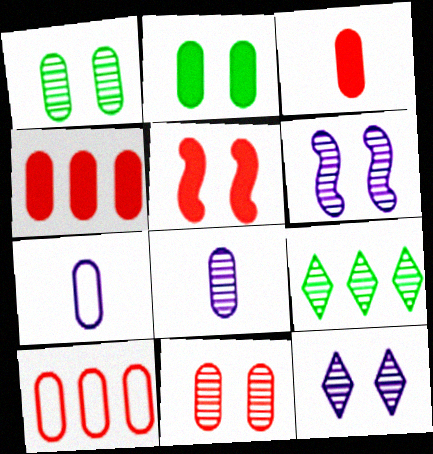[[1, 4, 7], 
[2, 8, 10], 
[3, 10, 11], 
[5, 7, 9]]